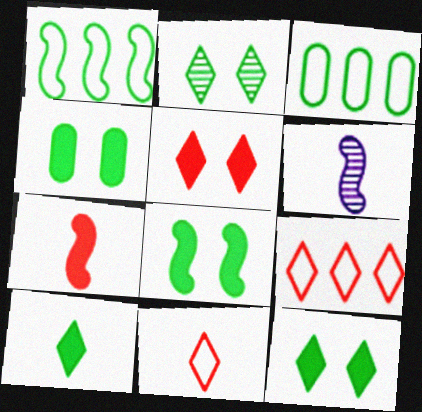[[3, 5, 6], 
[4, 6, 9], 
[4, 8, 12]]